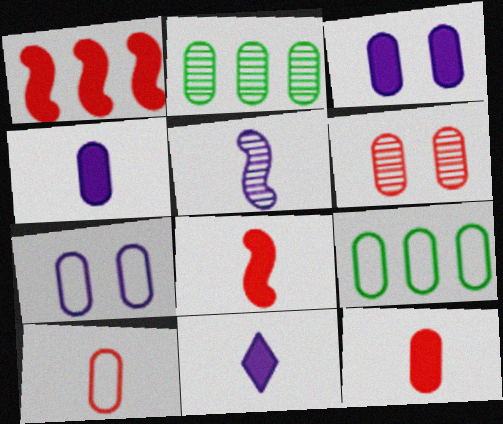[[2, 3, 10], 
[2, 7, 12], 
[4, 6, 9], 
[7, 9, 10]]